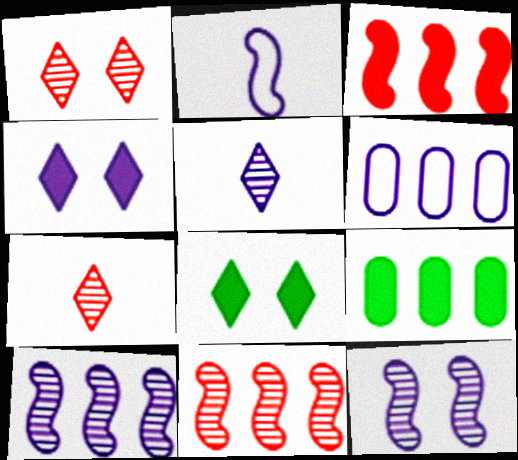[[1, 2, 9]]